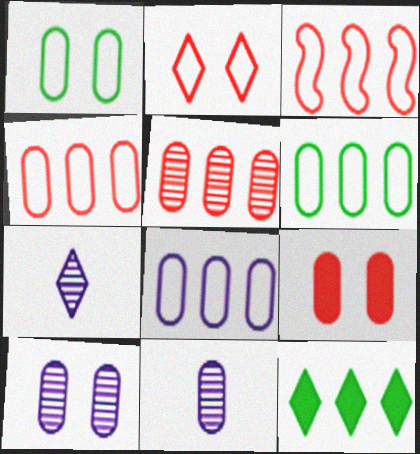[[1, 9, 10], 
[2, 7, 12], 
[4, 6, 8], 
[6, 9, 11]]